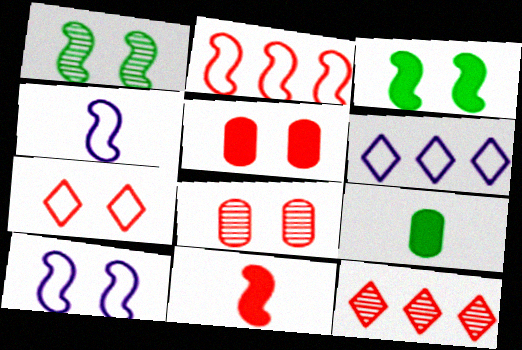[[9, 10, 12]]